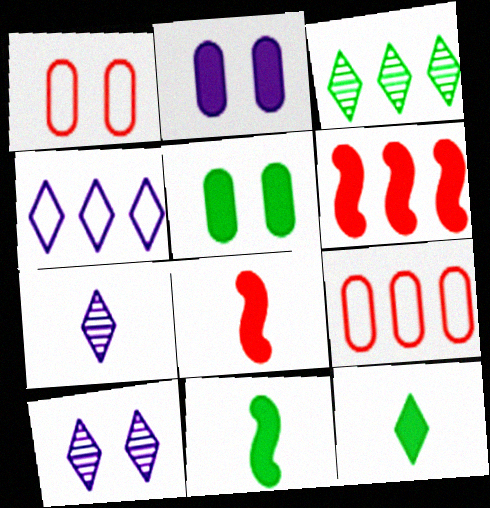[[2, 6, 12], 
[9, 10, 11]]